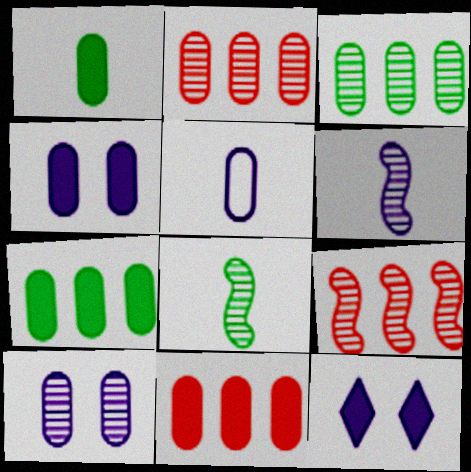[[1, 4, 11]]